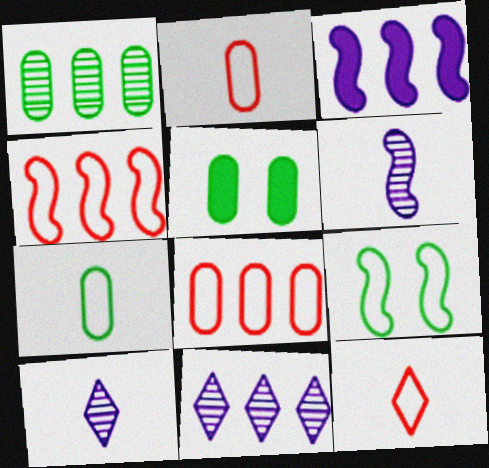[[1, 5, 7], 
[4, 5, 10]]